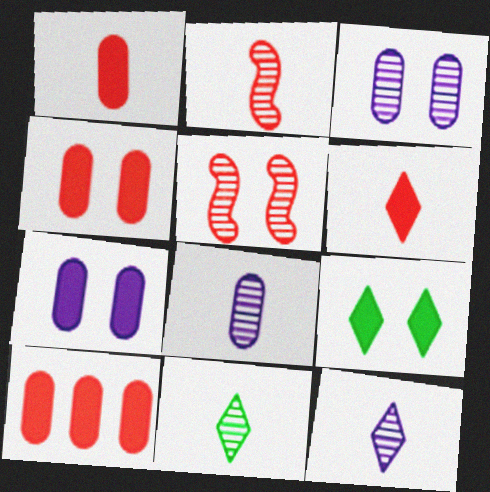[[1, 4, 10], 
[2, 8, 11]]